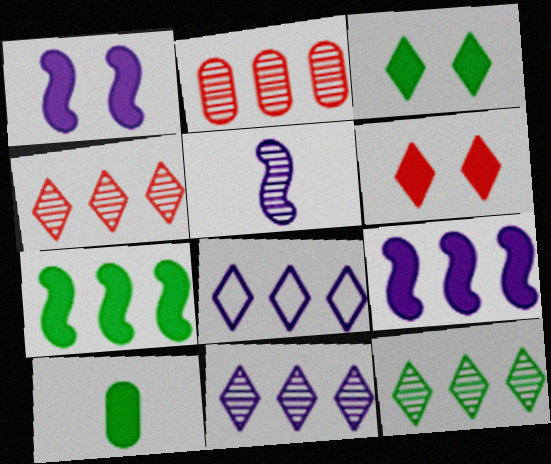[[2, 7, 8], 
[3, 7, 10], 
[4, 11, 12], 
[6, 9, 10]]